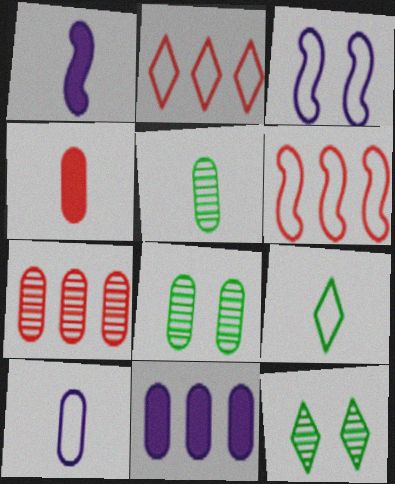[[1, 2, 8], 
[4, 5, 10]]